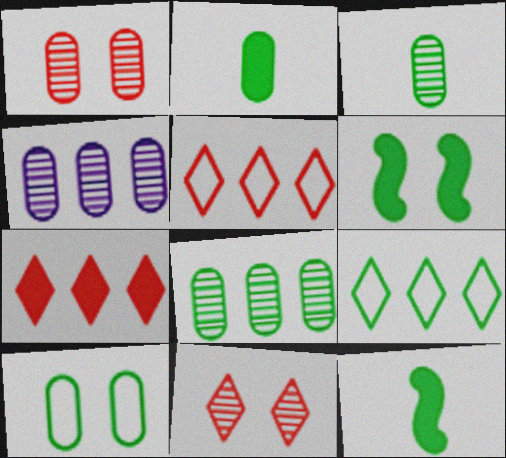[[1, 3, 4], 
[2, 8, 10], 
[3, 6, 9]]